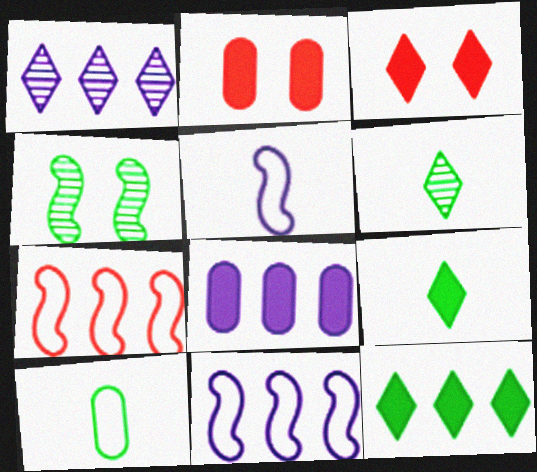[[1, 8, 11], 
[2, 6, 11], 
[4, 10, 12]]